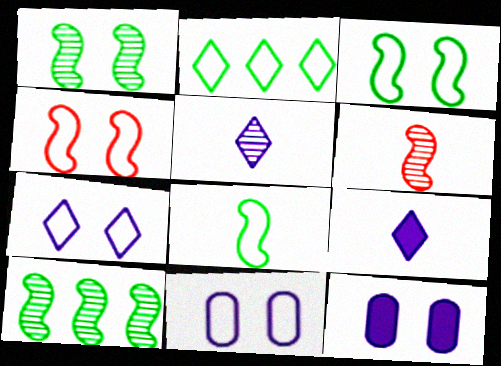[[2, 6, 12]]